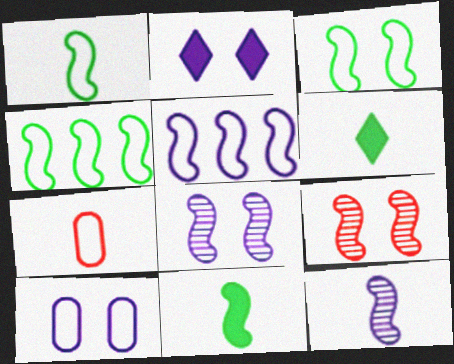[[1, 3, 4], 
[2, 8, 10], 
[5, 9, 11], 
[6, 7, 12]]